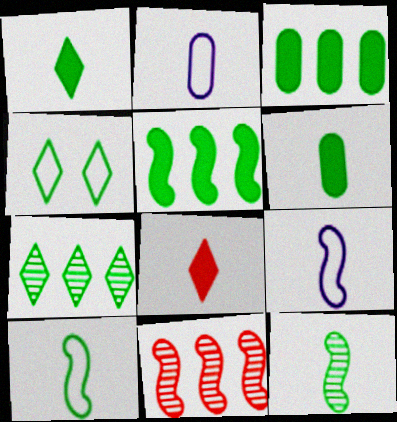[[1, 4, 7], 
[2, 8, 12], 
[3, 4, 12]]